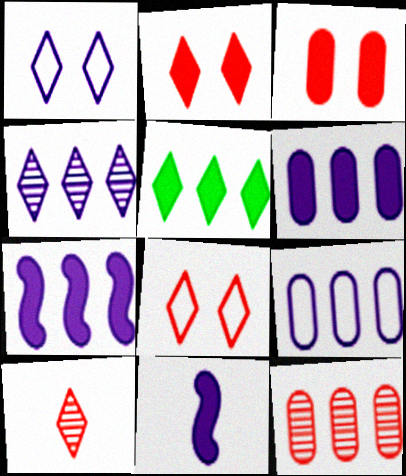[[1, 5, 10], 
[3, 5, 11], 
[4, 7, 9]]